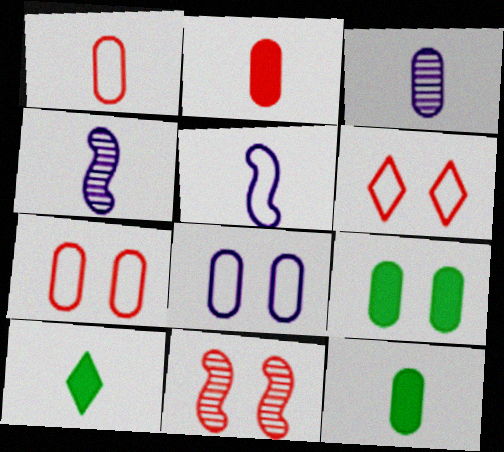[[1, 3, 12], 
[1, 4, 10]]